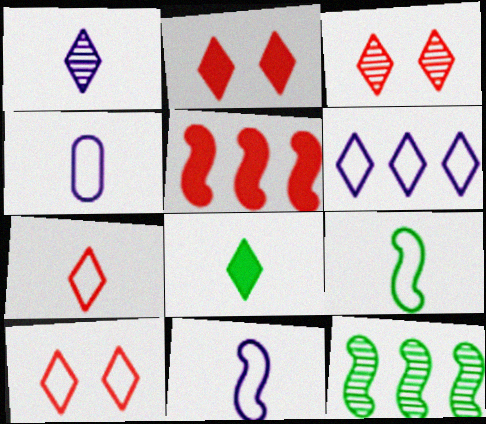[[1, 7, 8], 
[2, 3, 10], 
[2, 4, 12], 
[3, 6, 8], 
[4, 7, 9]]